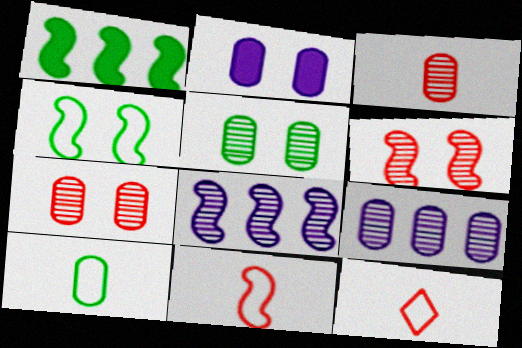[[3, 5, 9]]